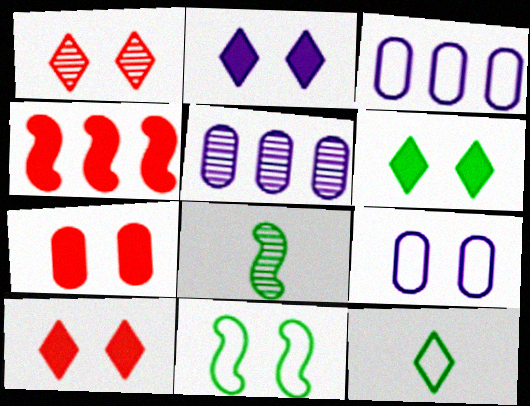[[1, 5, 8], 
[2, 6, 10], 
[3, 8, 10]]